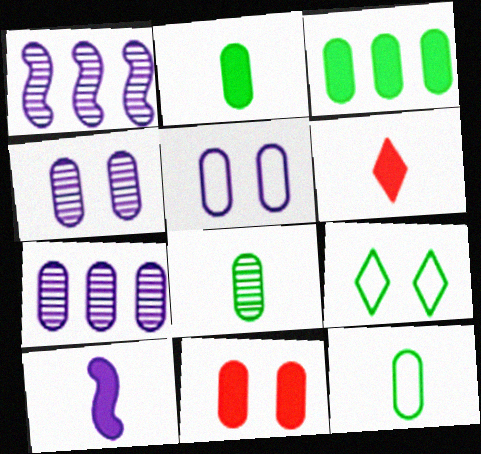[[2, 6, 10], 
[2, 8, 12], 
[7, 11, 12]]